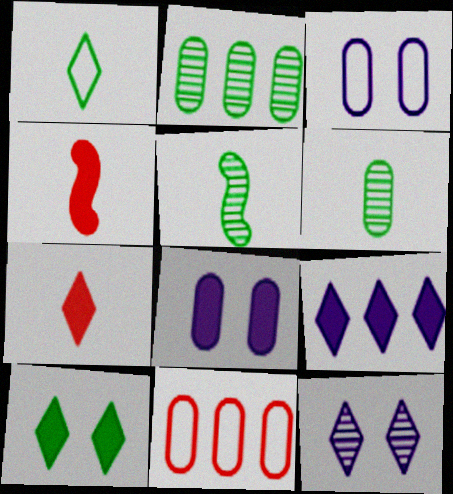[[6, 8, 11], 
[7, 9, 10]]